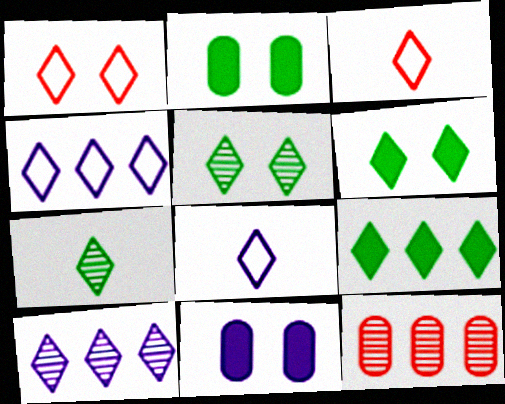[[3, 6, 10]]